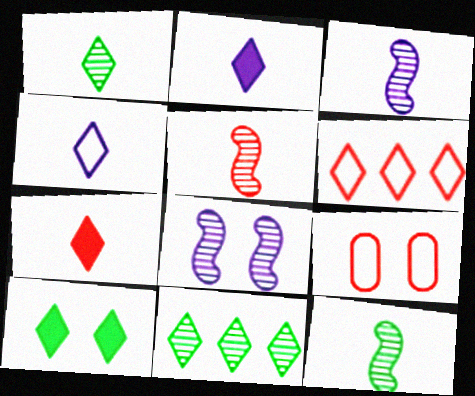[[1, 4, 7], 
[3, 5, 12], 
[8, 9, 10]]